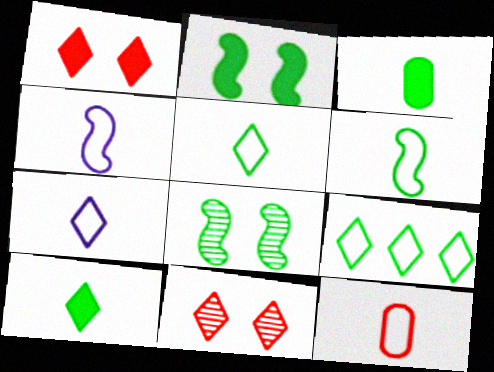[[3, 8, 9], 
[4, 5, 12], 
[6, 7, 12]]